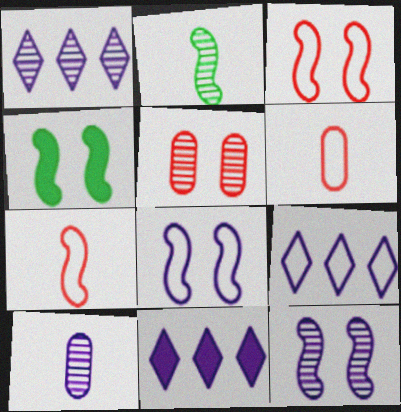[[1, 2, 5], 
[1, 4, 6], 
[1, 9, 11], 
[1, 10, 12], 
[3, 4, 12], 
[8, 10, 11]]